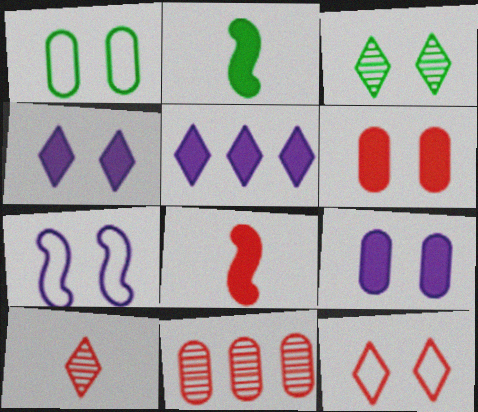[[1, 7, 12], 
[2, 5, 6], 
[3, 4, 12], 
[3, 6, 7], 
[8, 11, 12]]